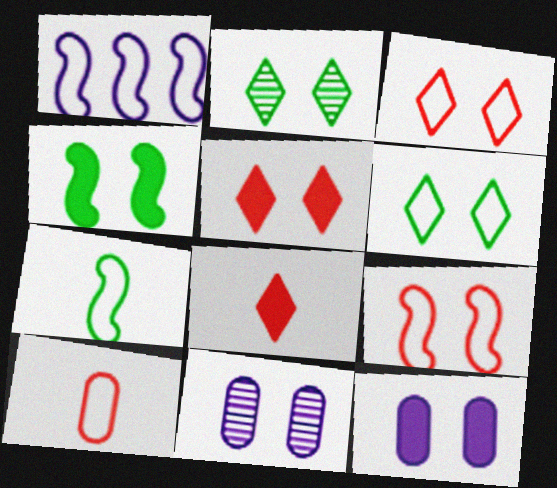[[1, 6, 10], 
[1, 7, 9], 
[2, 9, 12], 
[3, 4, 11], 
[4, 5, 12]]